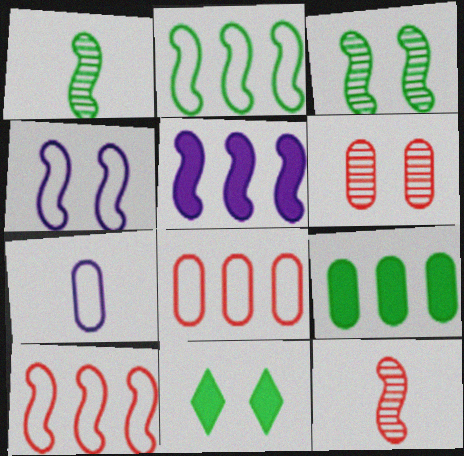[[4, 6, 11], 
[6, 7, 9]]